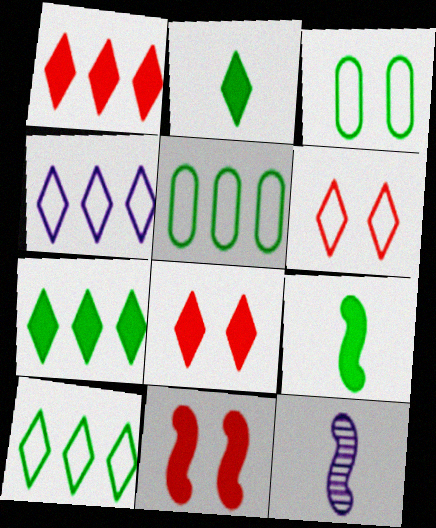[[1, 3, 12], 
[5, 8, 12]]